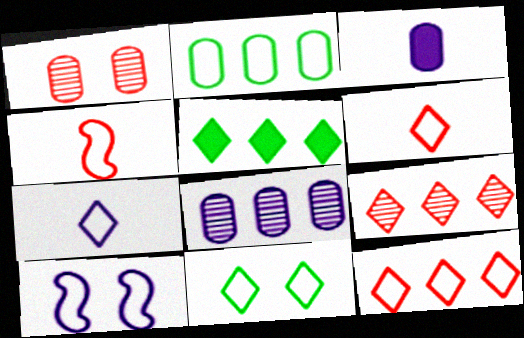[[1, 2, 3], 
[2, 6, 10], 
[7, 11, 12]]